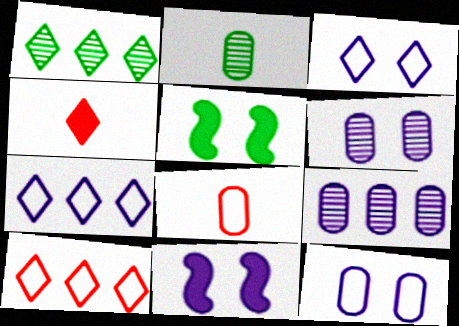[[1, 3, 4], 
[1, 8, 11], 
[2, 10, 11], 
[3, 6, 11]]